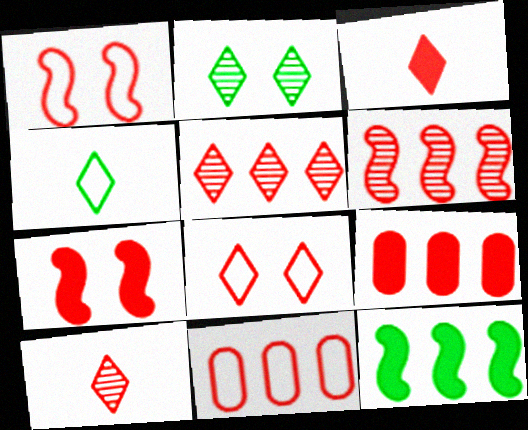[[1, 9, 10], 
[3, 5, 8], 
[3, 7, 9], 
[7, 10, 11]]